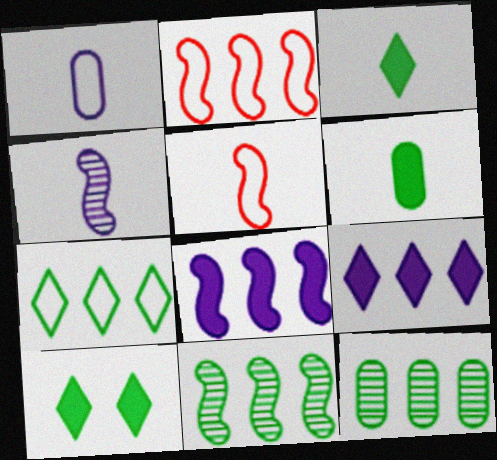[[2, 8, 11], 
[2, 9, 12]]